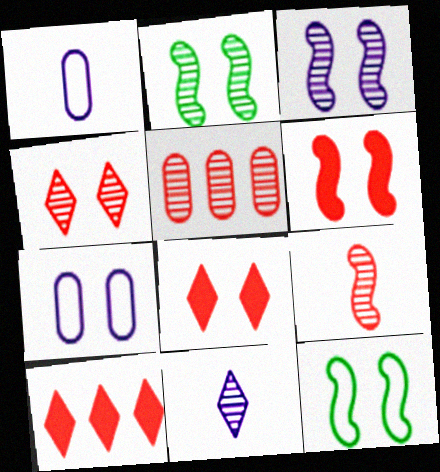[[1, 2, 10], 
[2, 5, 11], 
[2, 7, 8], 
[3, 6, 12], 
[4, 5, 9]]